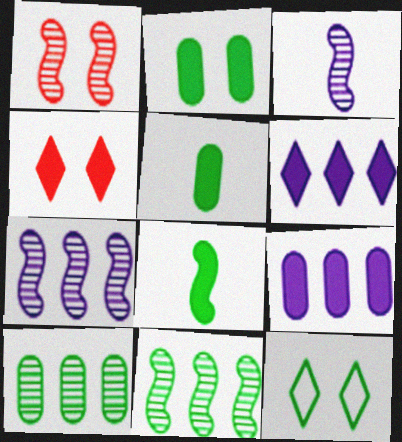[[1, 3, 11], 
[4, 8, 9], 
[5, 11, 12], 
[8, 10, 12]]